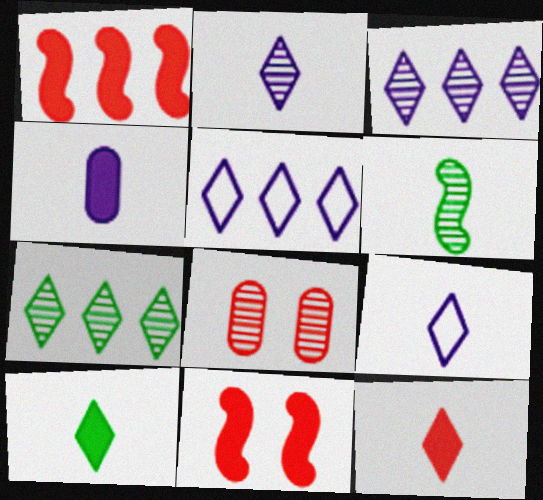[[3, 6, 8]]